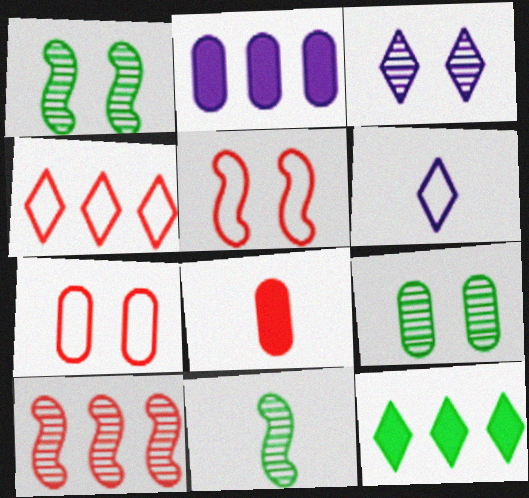[[6, 8, 11]]